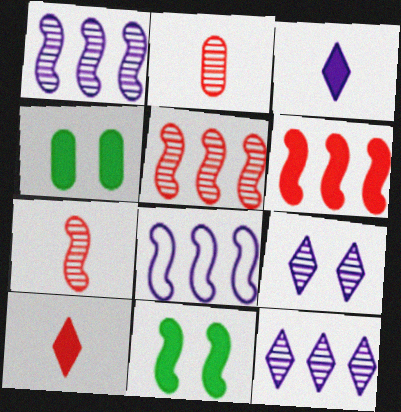[[3, 4, 6], 
[7, 8, 11]]